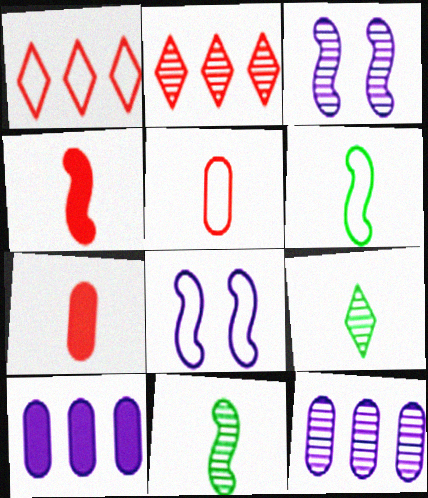[]